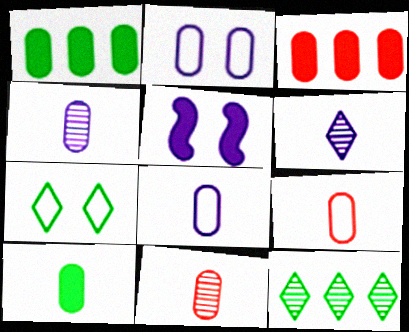[[1, 2, 11], 
[4, 9, 10], 
[5, 9, 12], 
[8, 10, 11]]